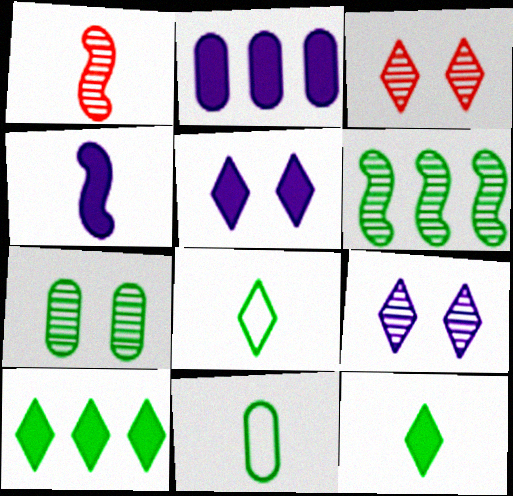[[2, 4, 5]]